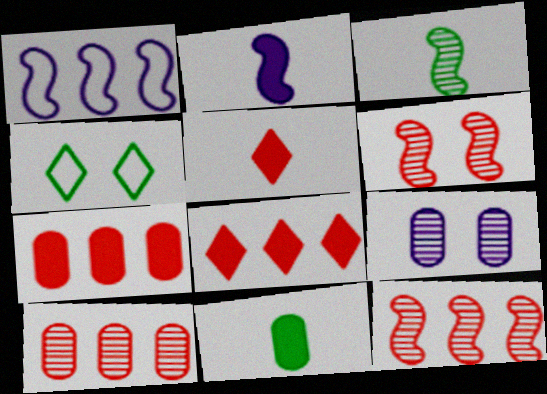[[2, 4, 10], 
[2, 5, 11]]